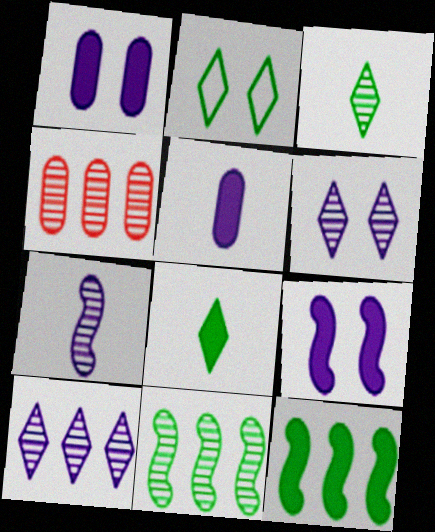[[4, 10, 11]]